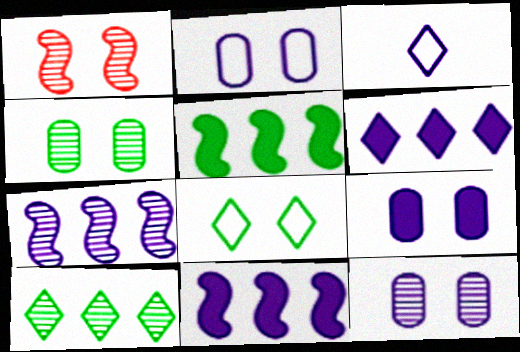[[1, 8, 9], 
[2, 9, 12], 
[3, 7, 9], 
[3, 11, 12]]